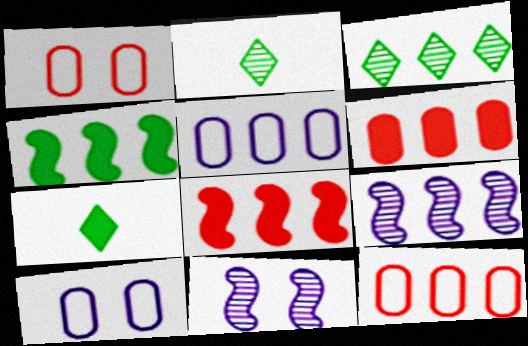[[1, 7, 9], 
[2, 8, 10], 
[3, 5, 8], 
[7, 11, 12]]